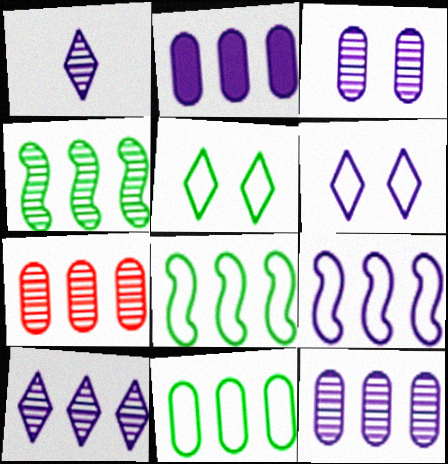[[2, 7, 11], 
[2, 9, 10], 
[4, 7, 10]]